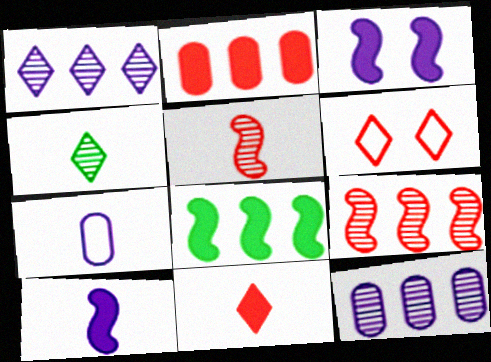[[1, 3, 7], 
[2, 5, 6]]